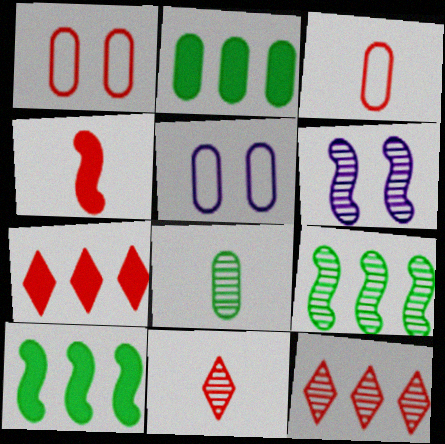[[1, 4, 12], 
[3, 4, 11], 
[5, 10, 11], 
[6, 8, 12]]